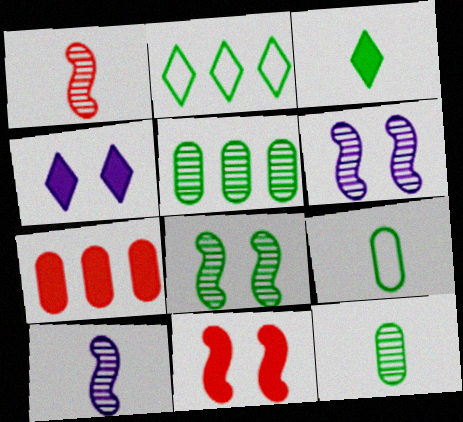[]